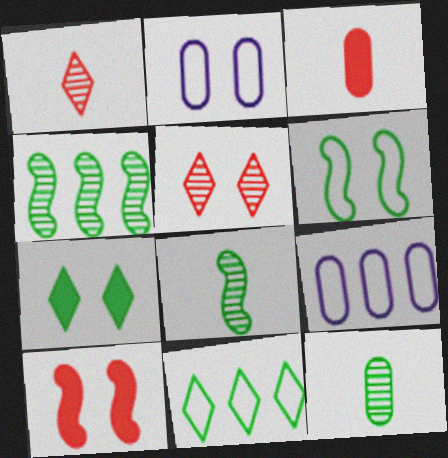[]